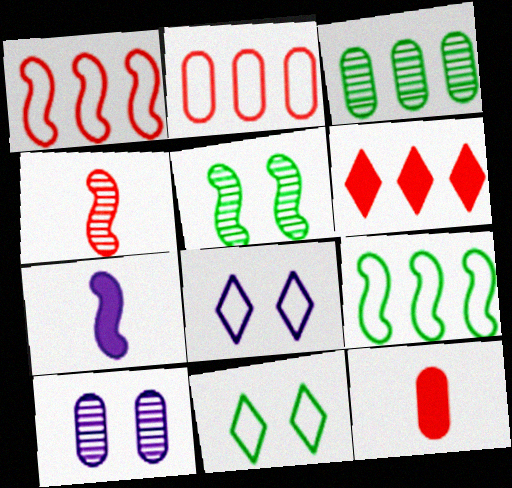[[1, 5, 7]]